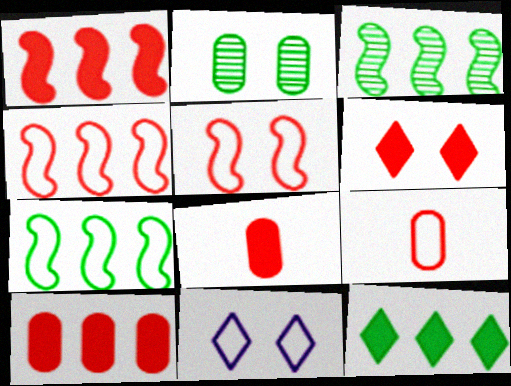[[1, 6, 8], 
[3, 8, 11], 
[7, 9, 11]]